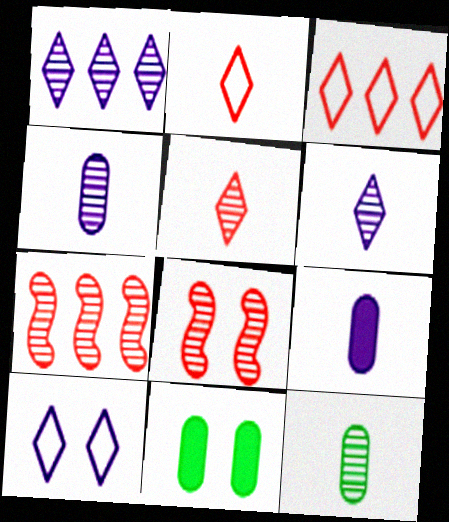[[1, 8, 12], 
[8, 10, 11]]